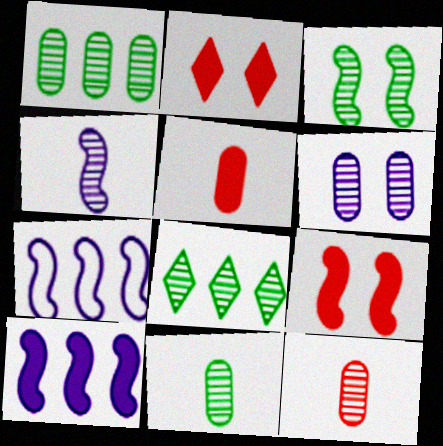[[1, 6, 12], 
[2, 7, 11], 
[3, 8, 11]]